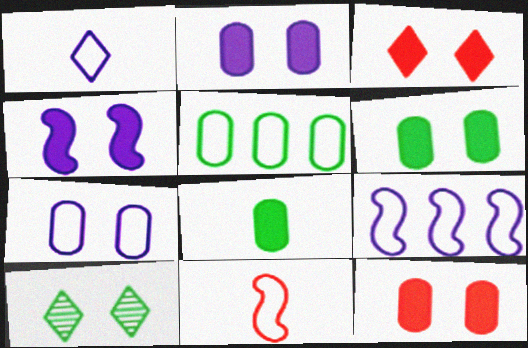[[1, 7, 9], 
[2, 6, 12], 
[3, 4, 6]]